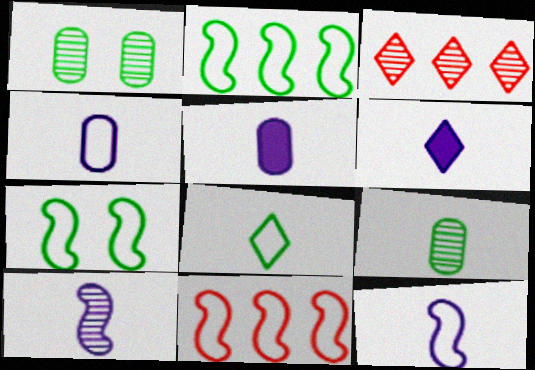[[1, 3, 10], 
[1, 6, 11], 
[3, 5, 7], 
[4, 6, 10], 
[7, 11, 12]]